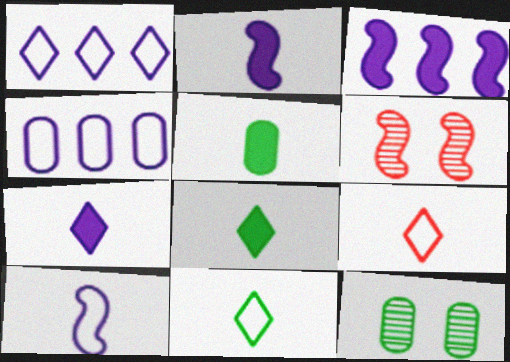[[1, 5, 6], 
[3, 9, 12], 
[4, 6, 8]]